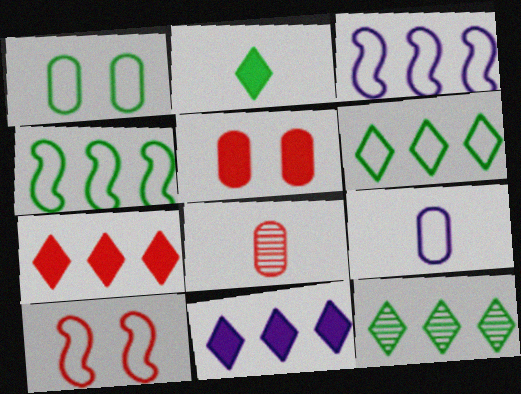[[6, 9, 10], 
[7, 8, 10]]